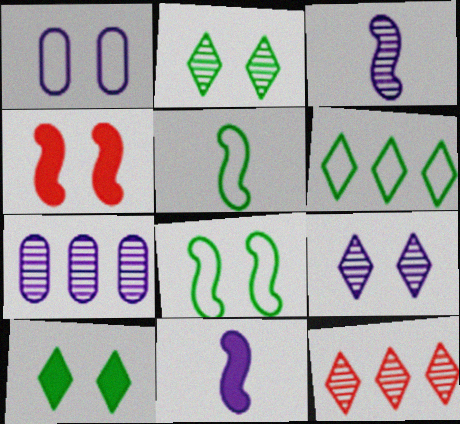[[1, 2, 4], 
[3, 7, 9]]